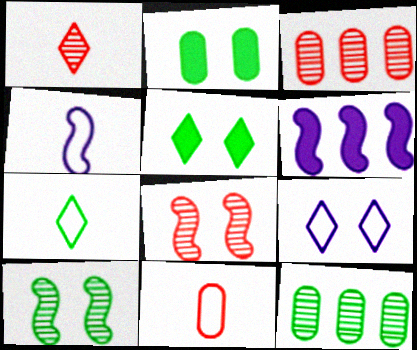[[1, 3, 8], 
[2, 8, 9], 
[3, 4, 5], 
[4, 7, 11]]